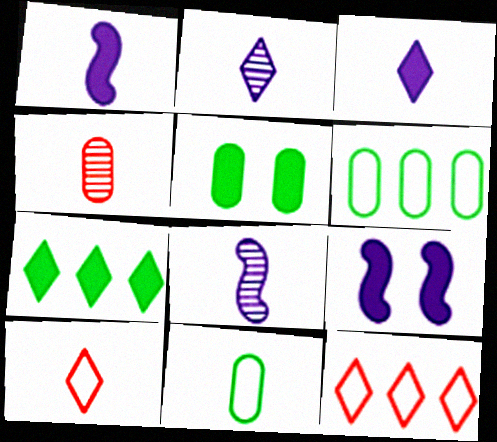[[5, 8, 12]]